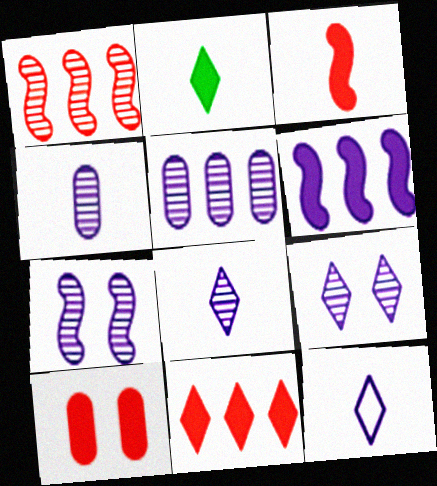[[2, 6, 10], 
[3, 10, 11], 
[5, 7, 8]]